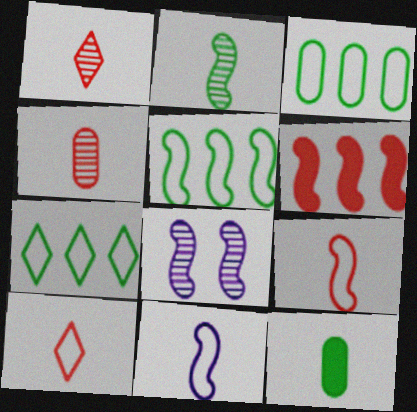[[1, 11, 12], 
[3, 5, 7]]